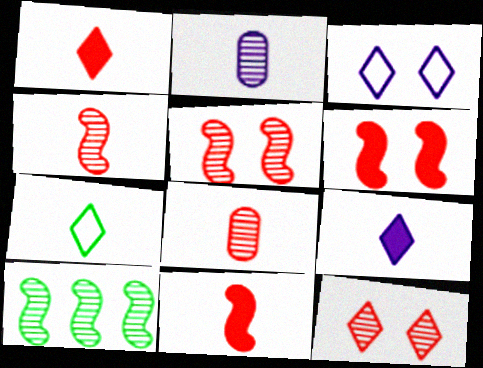[[2, 7, 11], 
[2, 10, 12]]